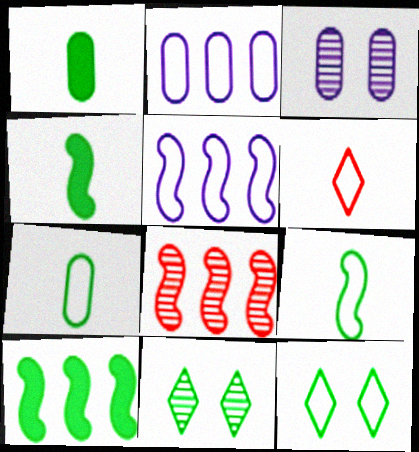[[3, 6, 10], 
[5, 8, 10], 
[7, 10, 11]]